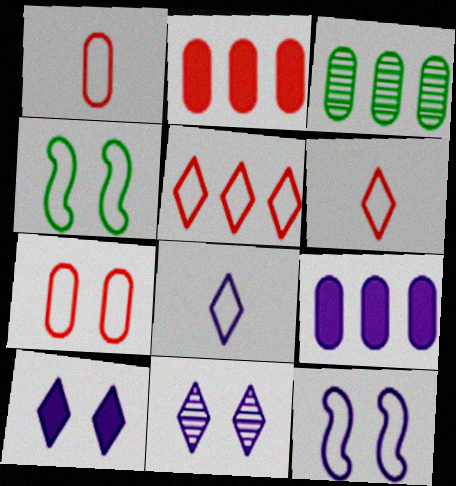[]